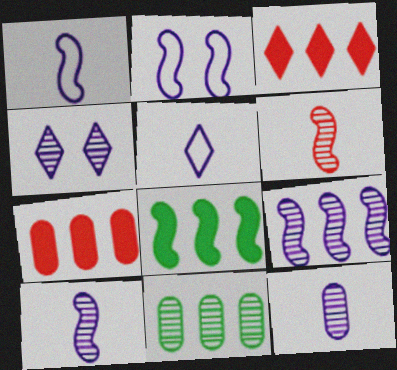[[2, 6, 8], 
[4, 6, 11], 
[4, 9, 12]]